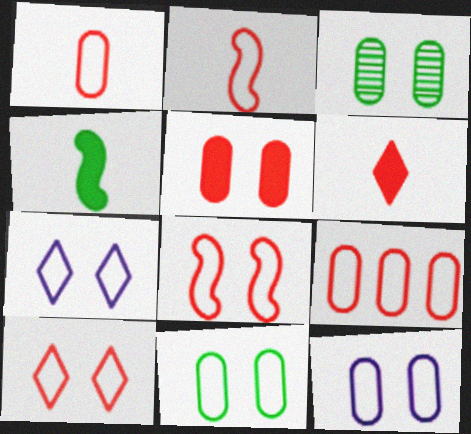[[2, 9, 10], 
[3, 5, 12], 
[7, 8, 11]]